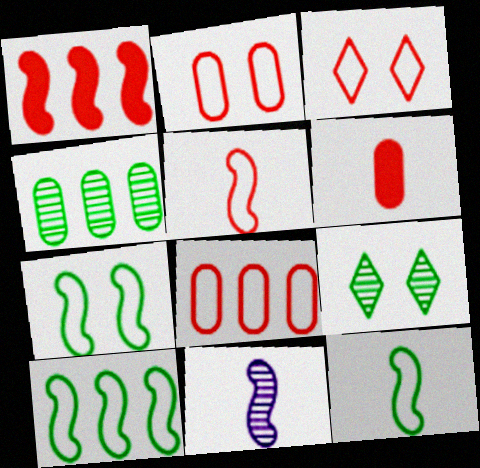[[1, 7, 11], 
[3, 5, 8], 
[7, 10, 12]]